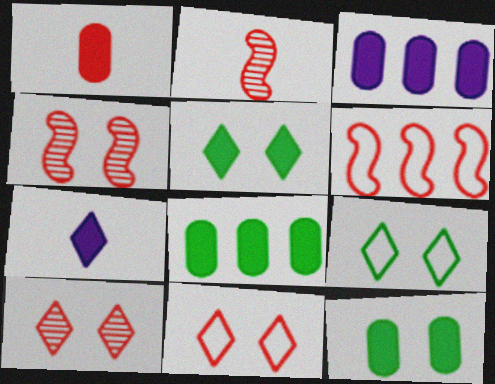[[1, 3, 12], 
[1, 6, 10], 
[2, 3, 9]]